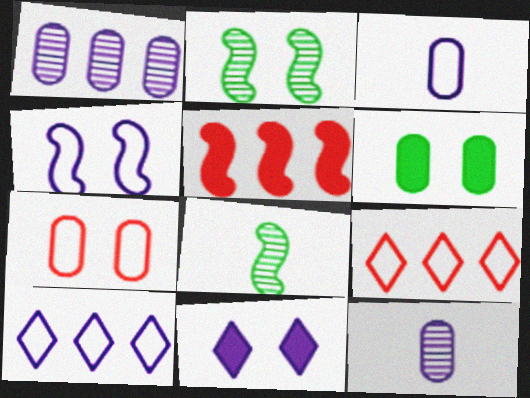[[2, 7, 11], 
[3, 4, 10], 
[4, 5, 8]]